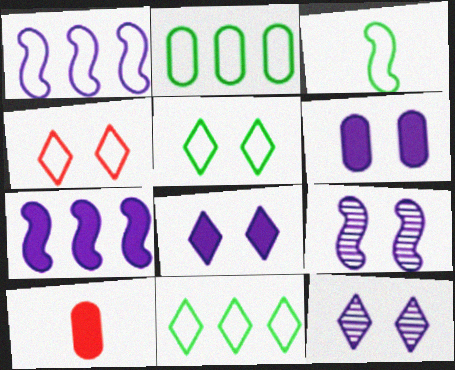[[2, 3, 5], 
[9, 10, 11]]